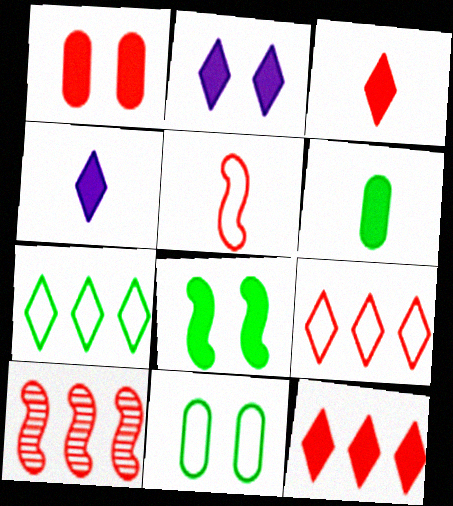[[1, 2, 8], 
[4, 10, 11]]